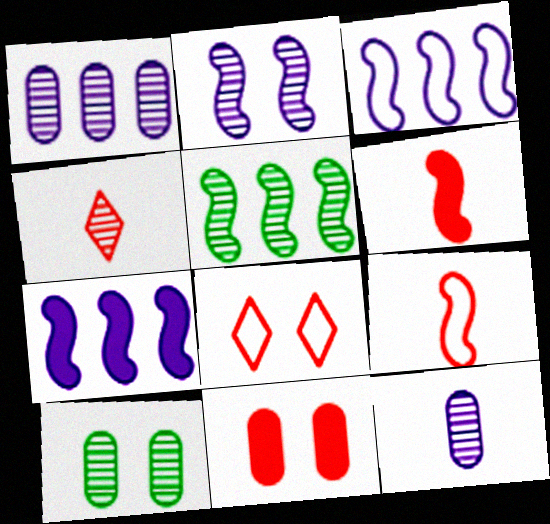[]